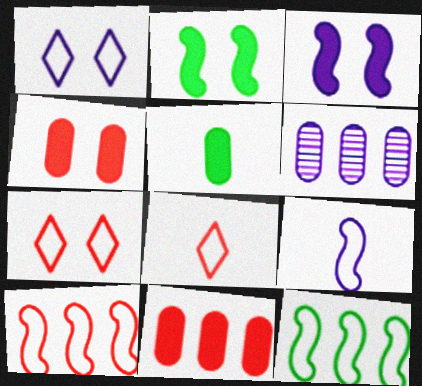[[2, 6, 8]]